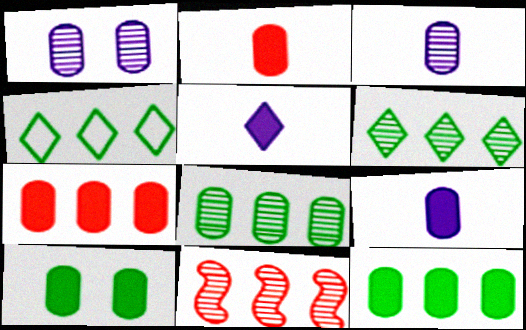[[7, 9, 10]]